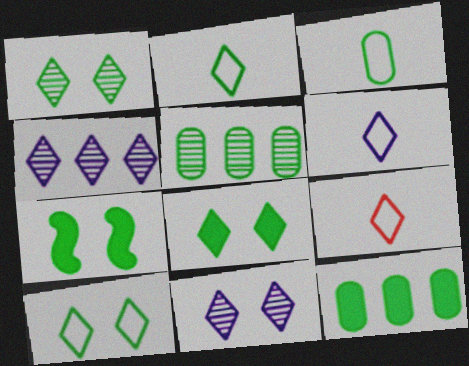[[1, 8, 10], 
[2, 5, 7], 
[2, 6, 9], 
[4, 8, 9]]